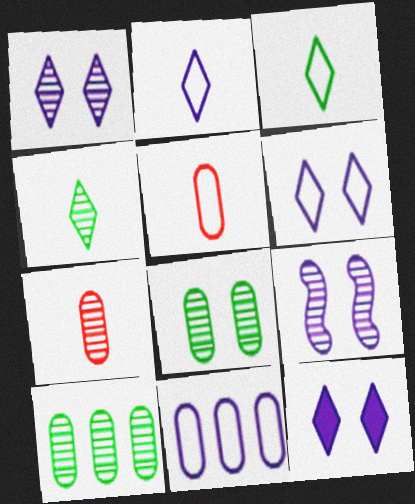[[1, 6, 12]]